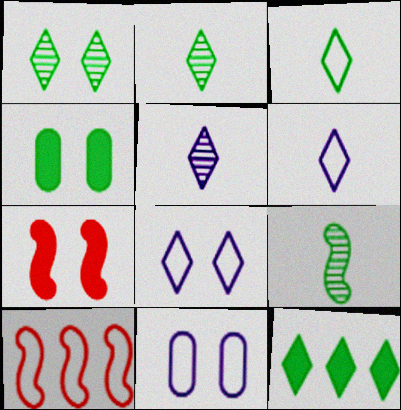[[1, 3, 12], 
[1, 7, 11], 
[3, 10, 11], 
[4, 5, 10]]